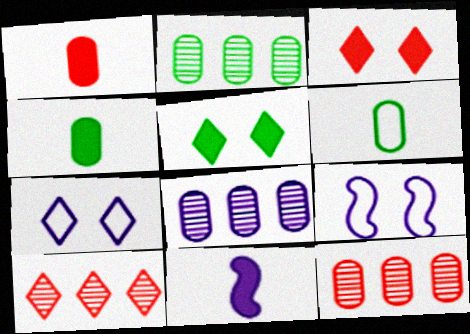[[2, 8, 12], 
[4, 9, 10], 
[7, 8, 11]]